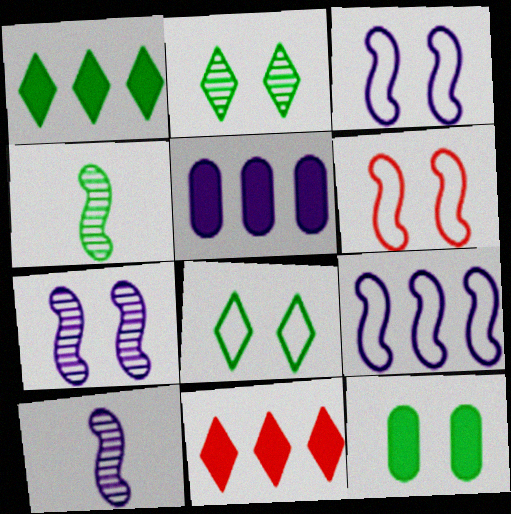[]